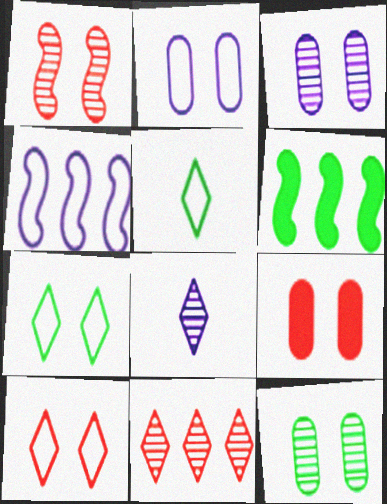[[1, 9, 10], 
[2, 9, 12], 
[5, 6, 12]]